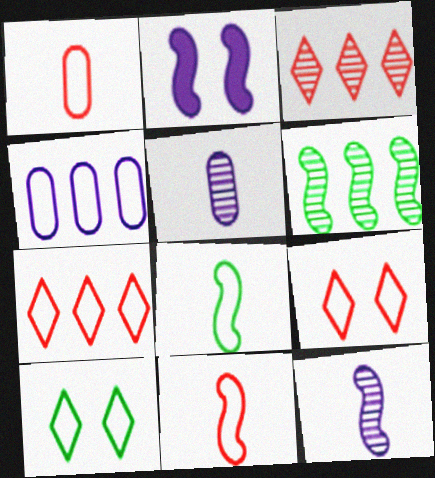[[2, 6, 11], 
[4, 8, 9], 
[4, 10, 11]]